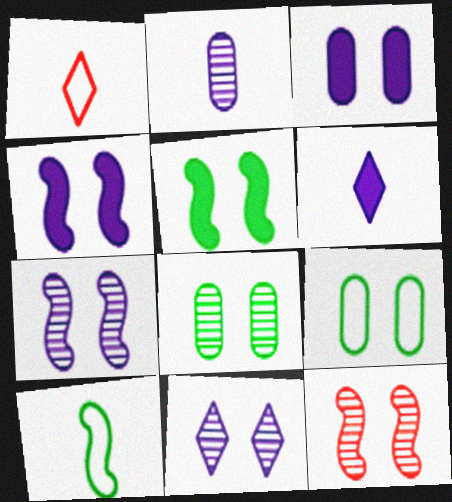[[8, 11, 12]]